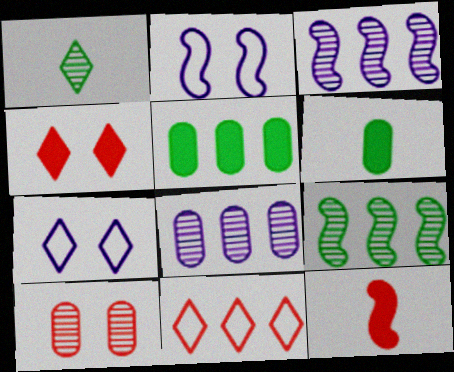[[1, 3, 10], 
[2, 9, 12], 
[3, 5, 11], 
[10, 11, 12]]